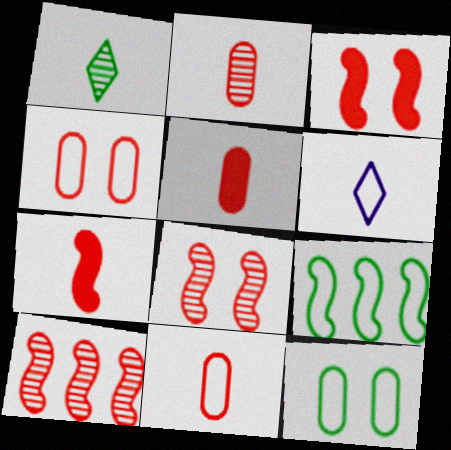[[2, 5, 11], 
[4, 6, 9]]